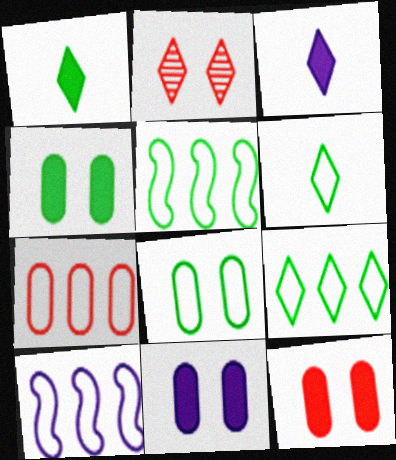[[2, 3, 9], 
[4, 11, 12], 
[5, 6, 8], 
[7, 9, 10]]